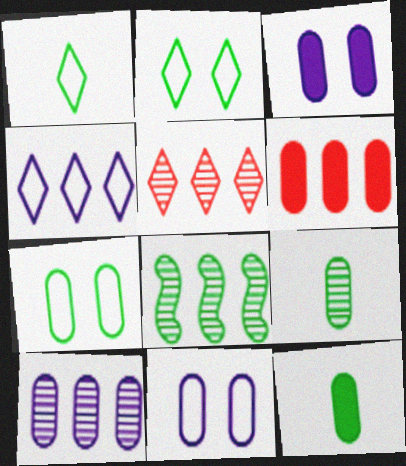[[2, 8, 12], 
[3, 6, 12], 
[4, 6, 8], 
[5, 8, 10], 
[6, 9, 11]]